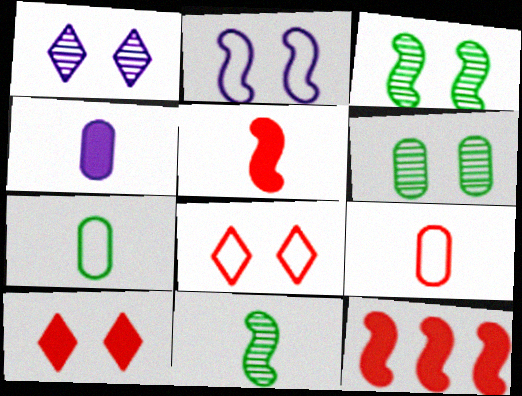[[1, 7, 12], 
[2, 6, 10], 
[2, 11, 12]]